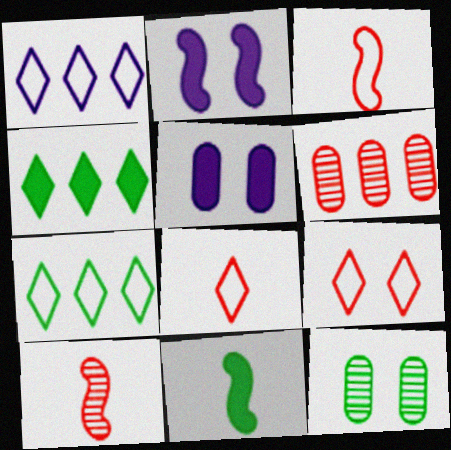[[2, 9, 12], 
[5, 7, 10], 
[7, 11, 12]]